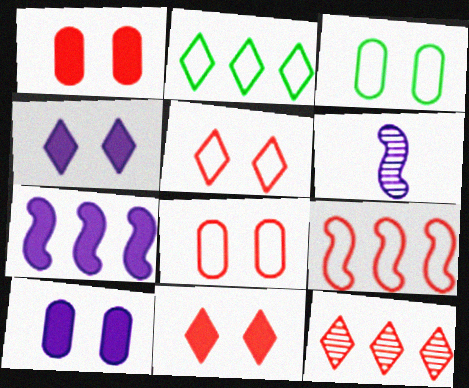[[1, 2, 6]]